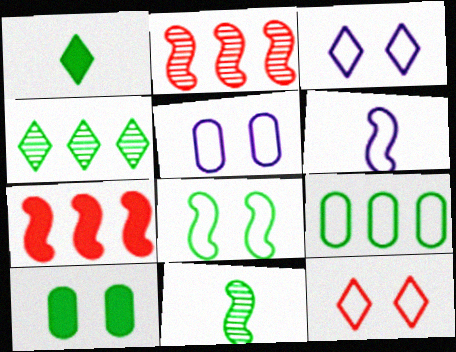[[1, 2, 5], 
[5, 8, 12], 
[6, 9, 12]]